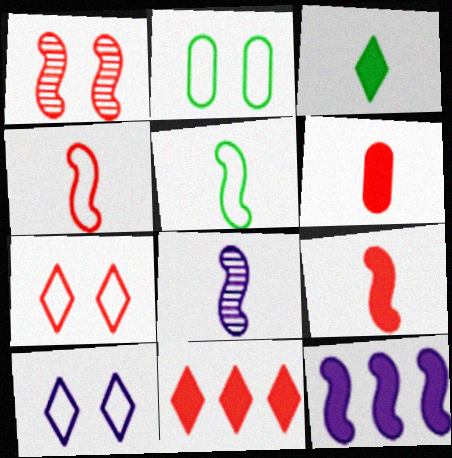[[1, 5, 12], 
[2, 8, 11], 
[5, 8, 9]]